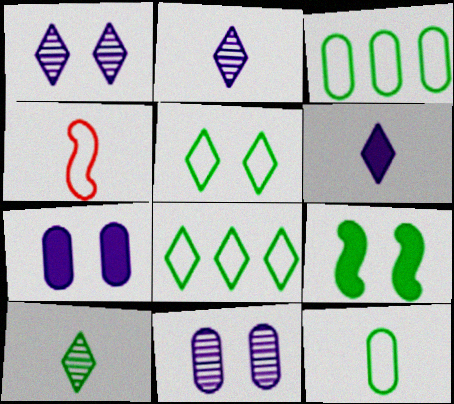[[3, 9, 10]]